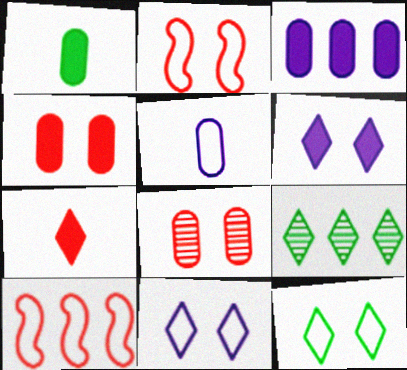[[1, 3, 4], 
[3, 9, 10], 
[5, 10, 12], 
[7, 8, 10], 
[7, 9, 11]]